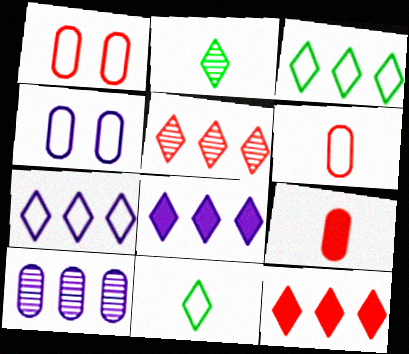[[3, 5, 8]]